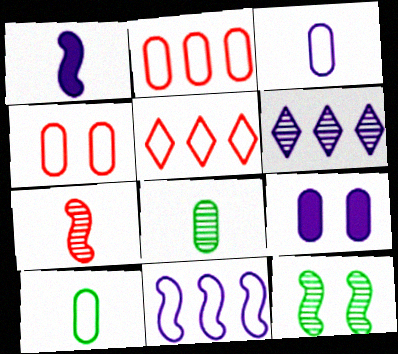[[2, 8, 9]]